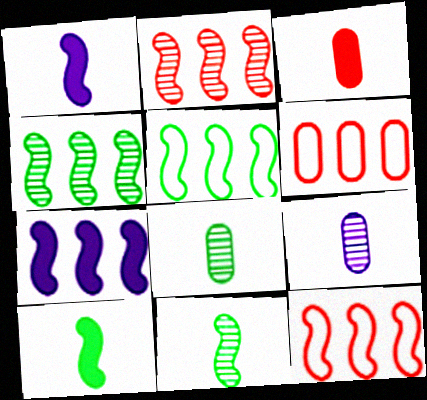[[2, 5, 7], 
[4, 7, 12]]